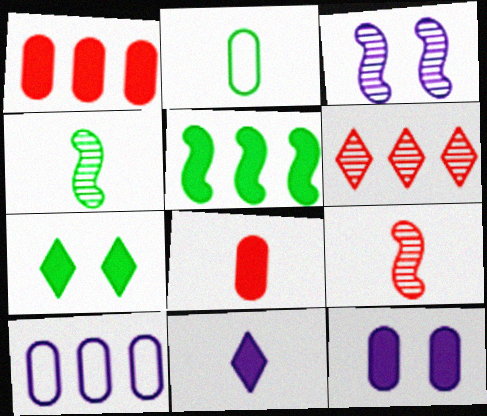[[2, 9, 11], 
[3, 10, 11], 
[5, 6, 10], 
[7, 9, 10]]